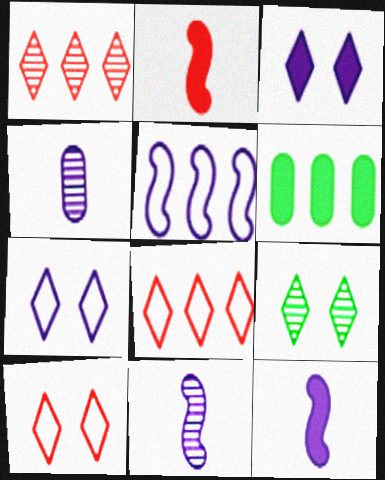[[1, 5, 6], 
[2, 3, 6], 
[3, 4, 5], 
[3, 9, 10], 
[6, 10, 11]]